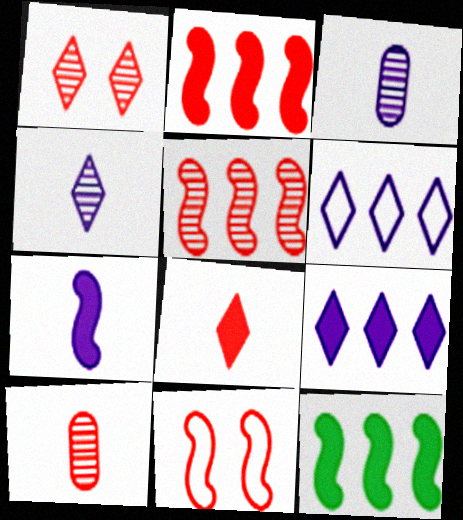[[1, 5, 10]]